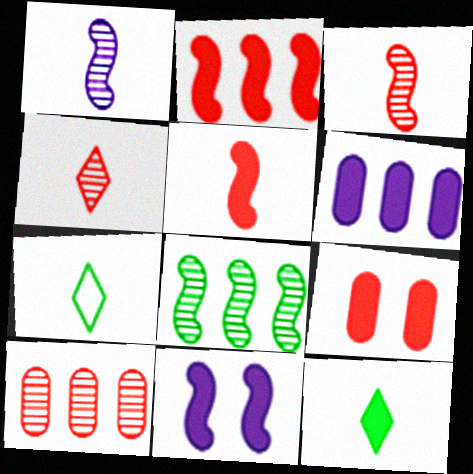[[7, 10, 11]]